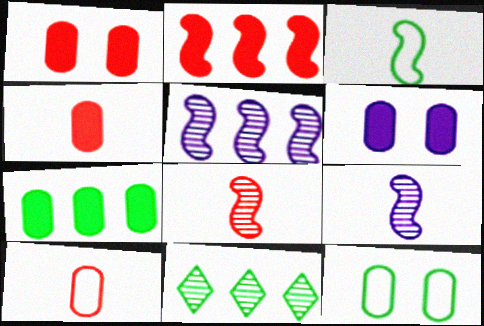[[4, 6, 7]]